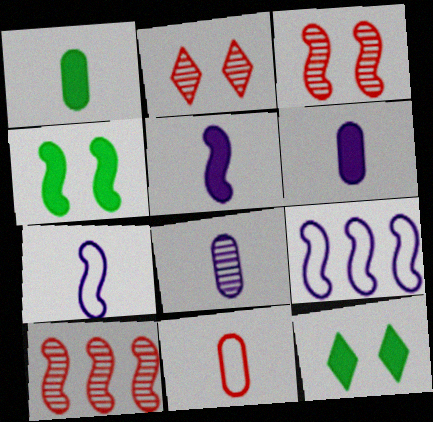[[1, 2, 9], 
[1, 8, 11], 
[4, 7, 10]]